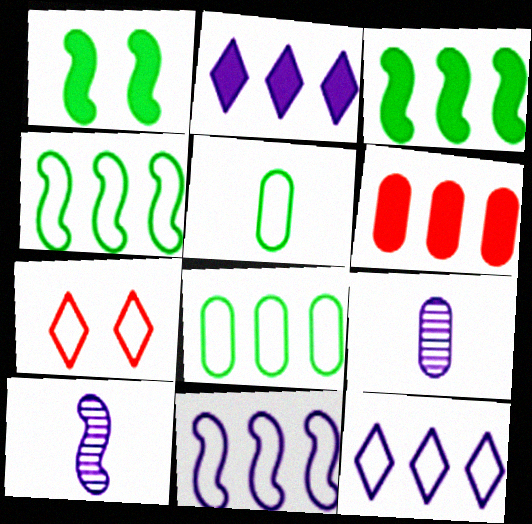[[2, 3, 6], 
[3, 7, 9], 
[5, 7, 11]]